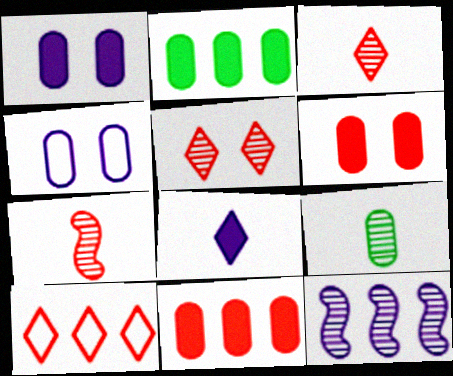[[2, 10, 12], 
[4, 8, 12], 
[4, 9, 11], 
[5, 9, 12], 
[6, 7, 10]]